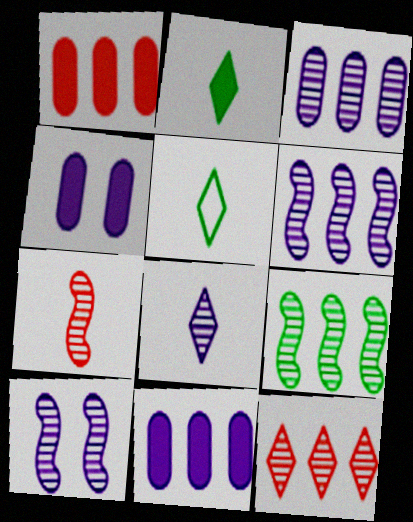[[1, 5, 10], 
[3, 8, 10], 
[3, 9, 12], 
[7, 9, 10]]